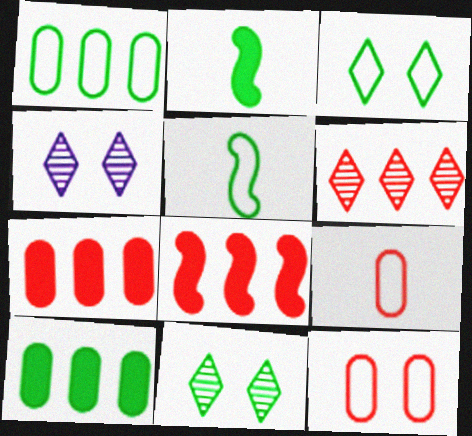[[1, 2, 11], 
[1, 3, 5], 
[4, 5, 7], 
[5, 10, 11]]